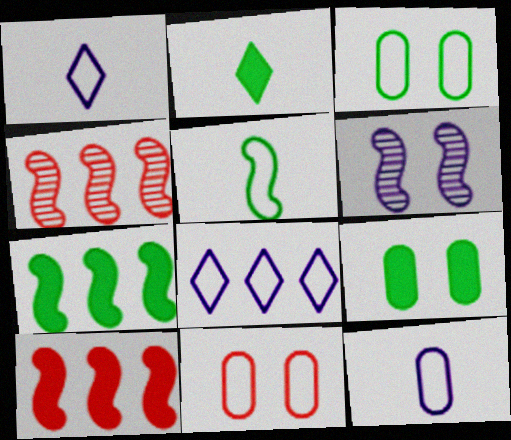[[1, 4, 9], 
[2, 7, 9], 
[5, 6, 10], 
[5, 8, 11]]